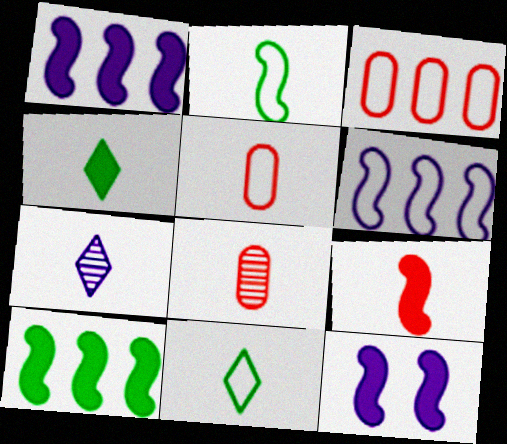[[9, 10, 12]]